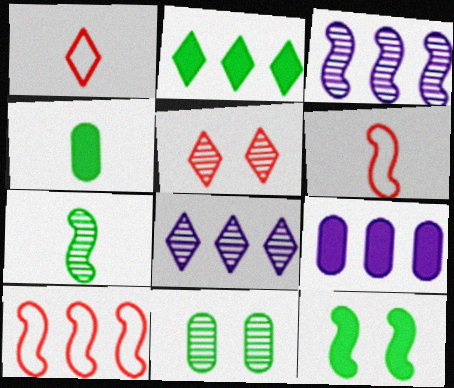[[2, 4, 12], 
[3, 6, 12]]